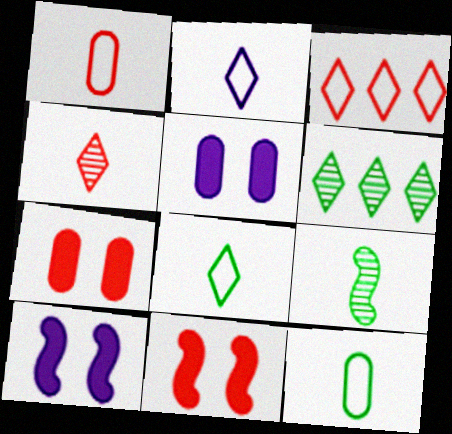[[1, 6, 10], 
[3, 5, 9]]